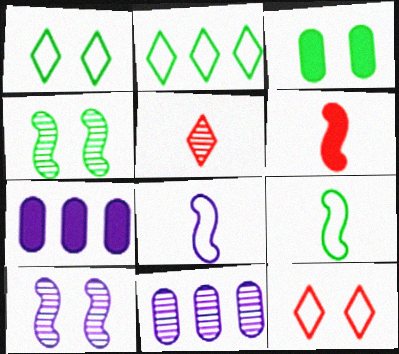[[1, 3, 4], 
[1, 6, 11], 
[3, 10, 12], 
[4, 5, 11]]